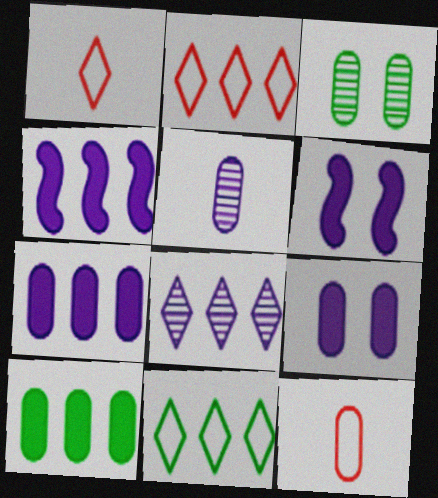[[1, 3, 4], 
[3, 7, 12]]